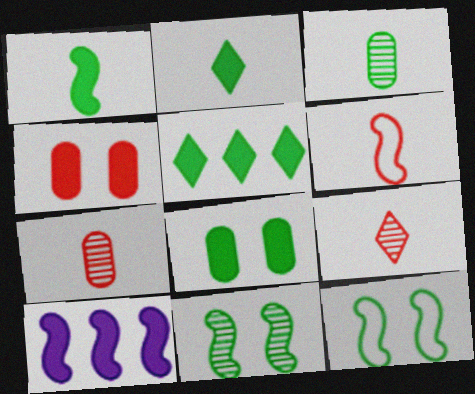[[1, 5, 8], 
[2, 4, 10], 
[3, 5, 12], 
[6, 10, 11]]